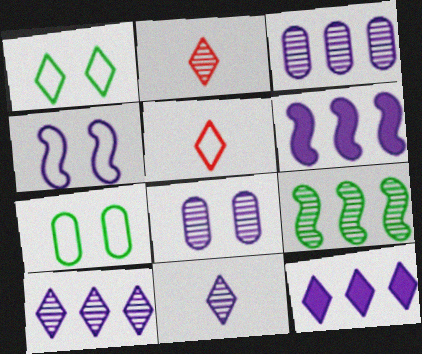[[1, 2, 12], 
[2, 6, 7], 
[2, 8, 9]]